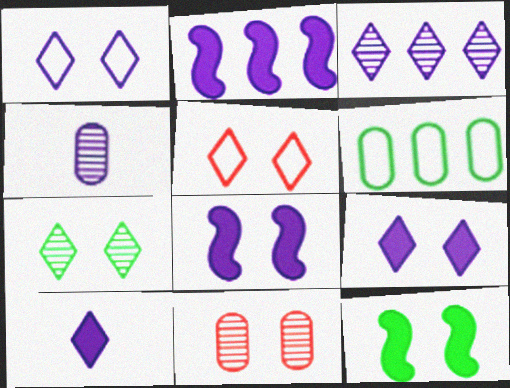[[1, 2, 4], 
[1, 3, 10], 
[1, 11, 12], 
[5, 7, 9]]